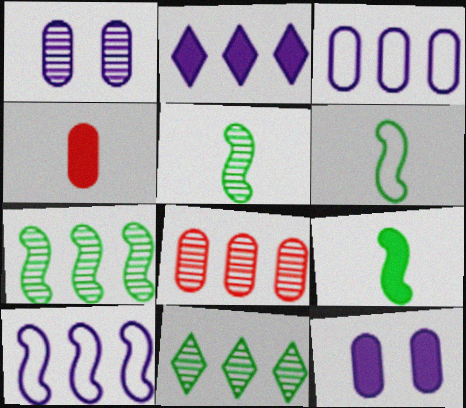[[5, 6, 9]]